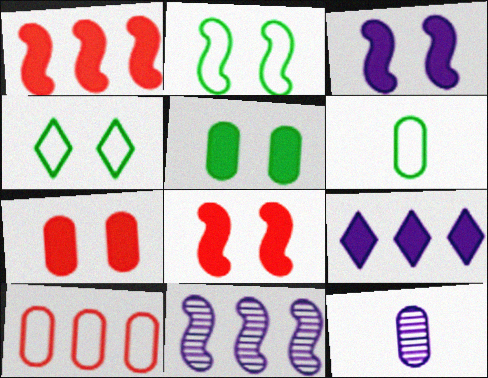[[1, 4, 12], 
[5, 10, 12]]